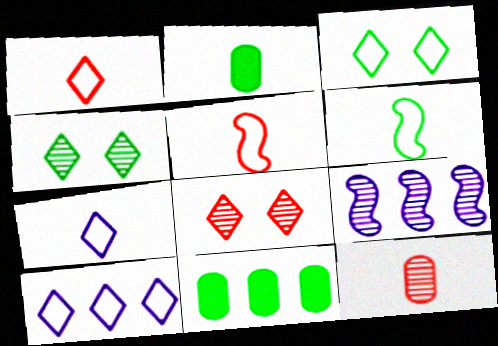[[1, 3, 10], 
[4, 6, 11], 
[4, 9, 12]]